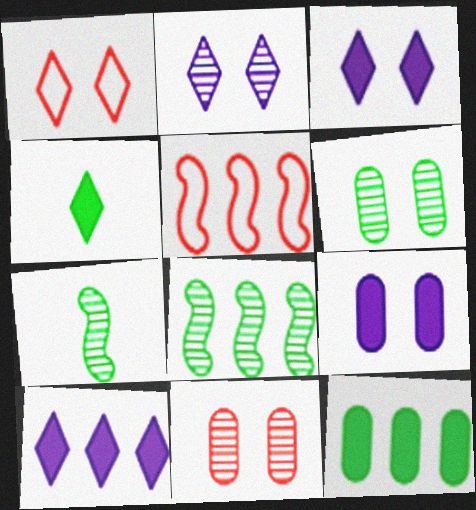[]